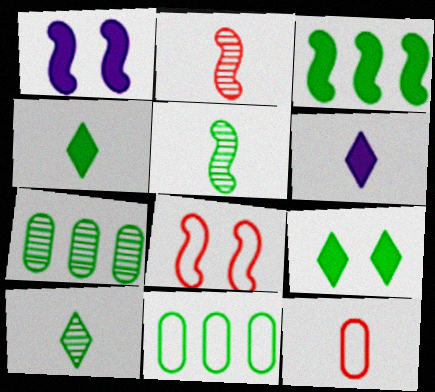[[5, 6, 12], 
[5, 9, 11], 
[6, 7, 8]]